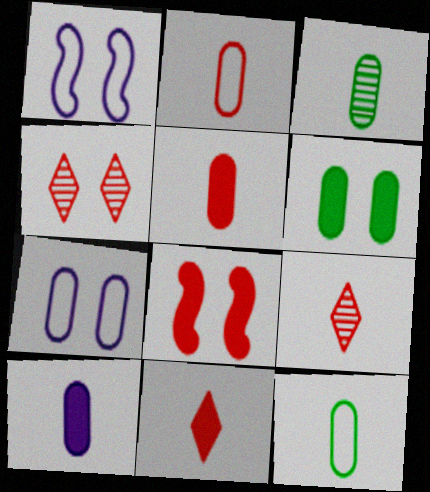[[1, 4, 6], 
[2, 3, 10]]